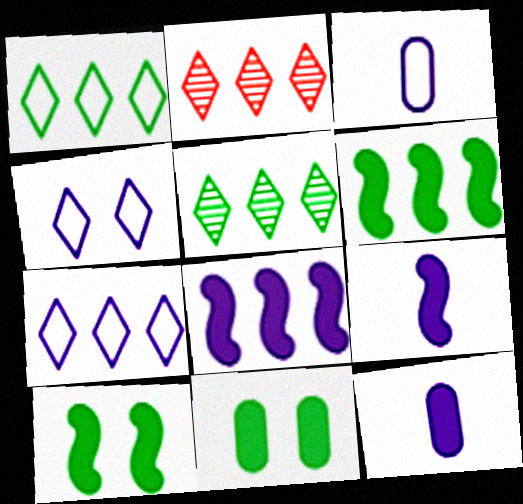[[2, 3, 10]]